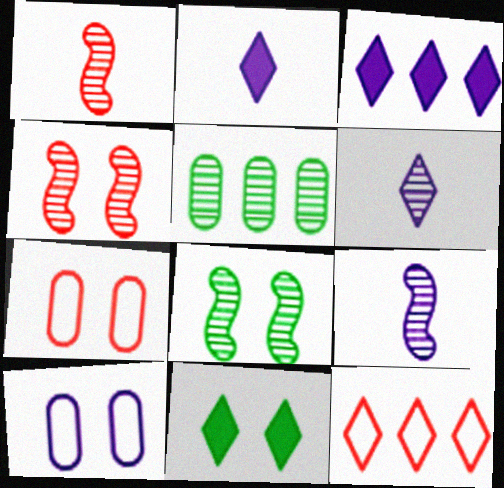[[3, 9, 10], 
[4, 5, 6], 
[4, 10, 11], 
[6, 11, 12]]